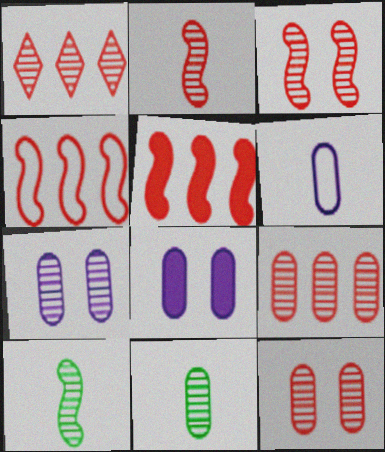[[1, 2, 12], 
[1, 7, 10], 
[7, 9, 11]]